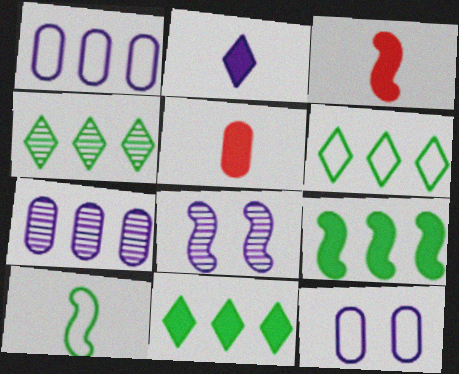[[1, 2, 8], 
[3, 4, 12], 
[4, 6, 11], 
[5, 6, 8]]